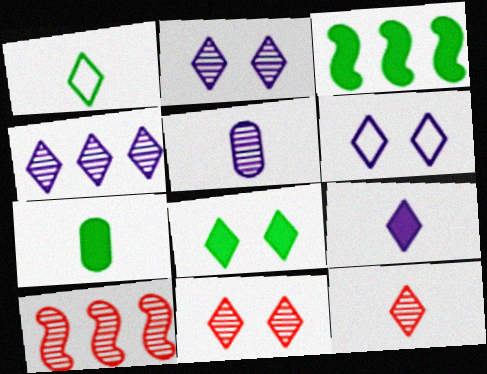[[1, 9, 12], 
[3, 7, 8], 
[4, 6, 9], 
[6, 7, 10], 
[6, 8, 11]]